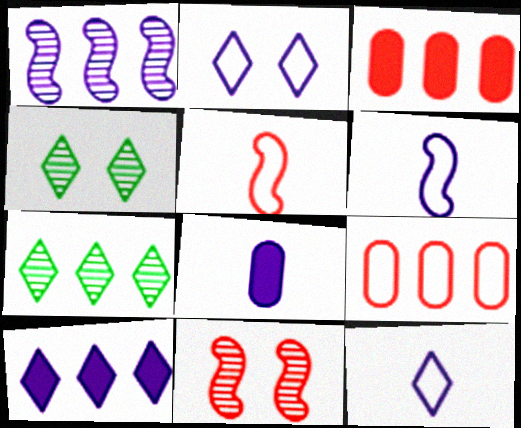[[1, 2, 8], 
[3, 4, 6]]